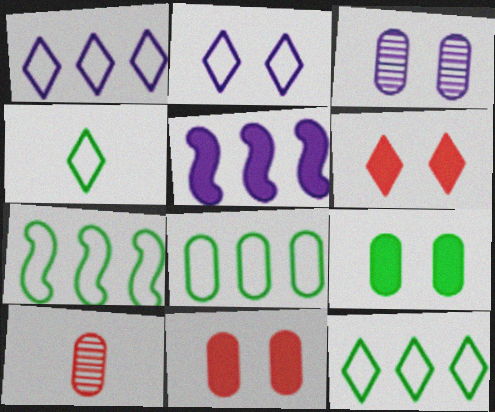[[7, 8, 12]]